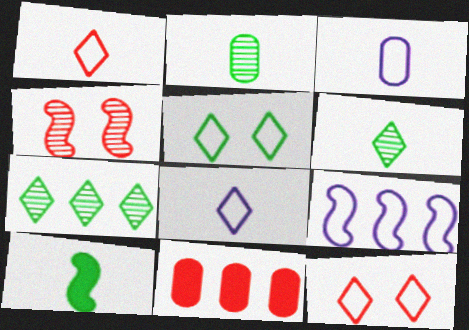[[1, 4, 11], 
[4, 9, 10], 
[7, 9, 11]]